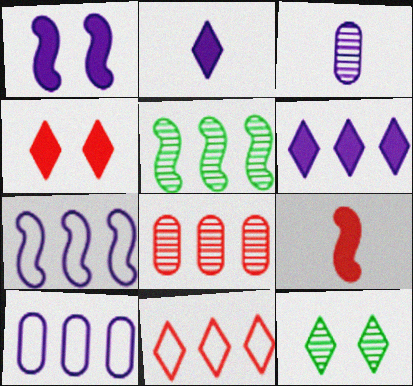[[2, 11, 12], 
[9, 10, 12]]